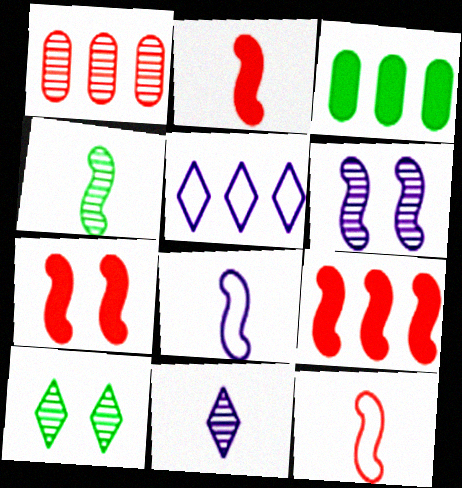[[2, 4, 8], 
[2, 7, 9]]